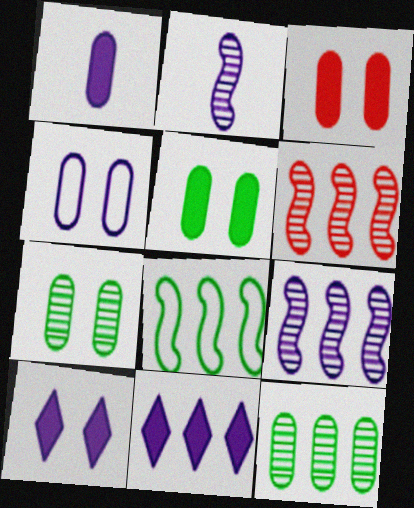[[2, 4, 11], 
[3, 4, 7]]